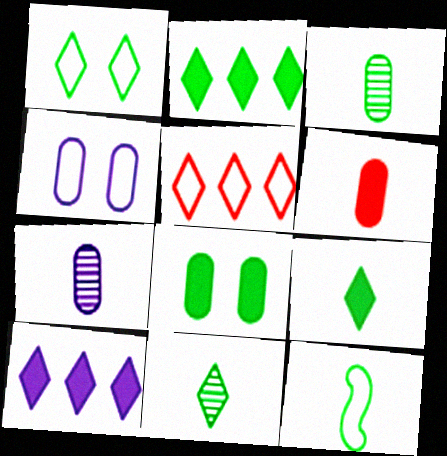[[1, 2, 11], 
[3, 9, 12], 
[4, 5, 12]]